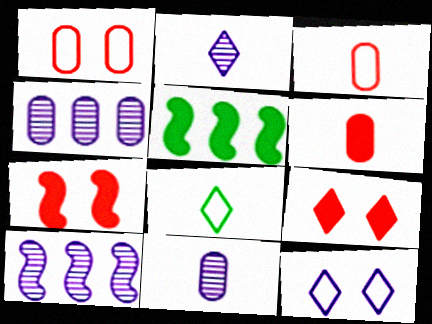[[1, 2, 5], 
[4, 7, 8]]